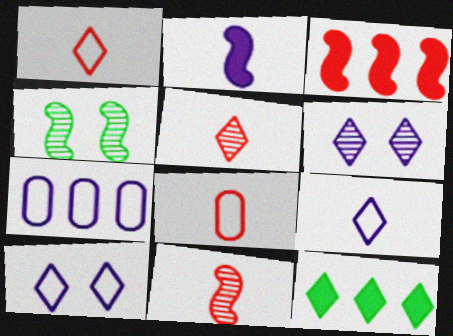[[1, 6, 12], 
[2, 6, 7], 
[5, 10, 12]]